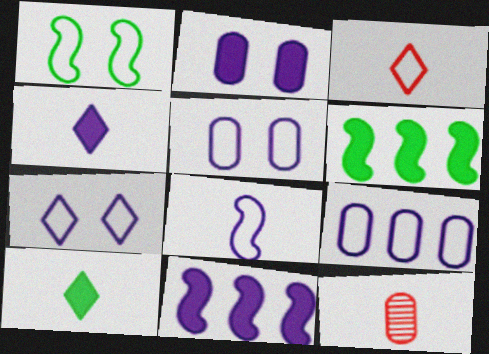[[1, 3, 9], 
[2, 4, 11], 
[6, 7, 12], 
[7, 8, 9], 
[8, 10, 12]]